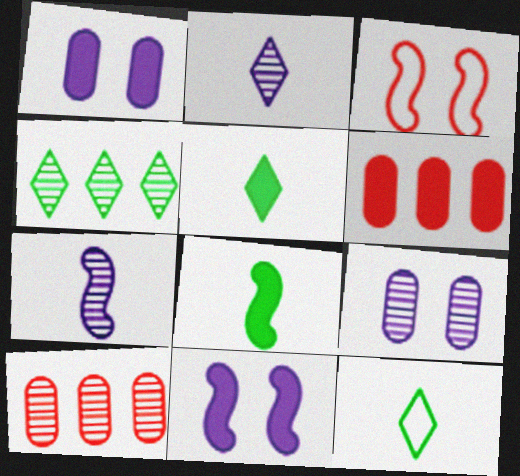[[5, 6, 11], 
[10, 11, 12]]